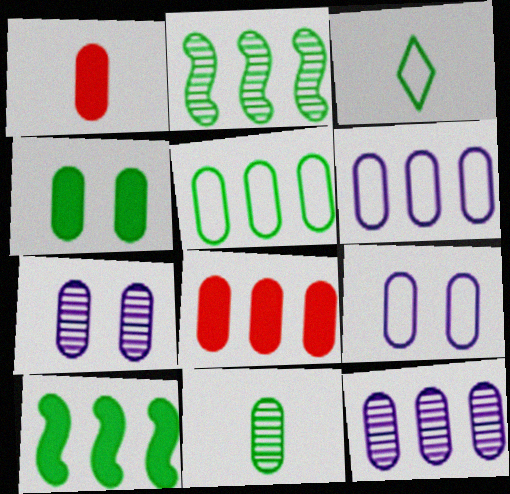[[1, 5, 7], 
[2, 3, 4], 
[4, 5, 11], 
[5, 8, 12], 
[8, 9, 11]]